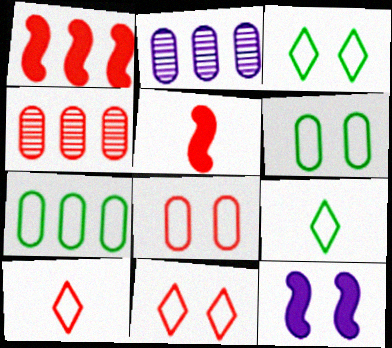[[2, 3, 5], 
[4, 5, 11], 
[4, 9, 12]]